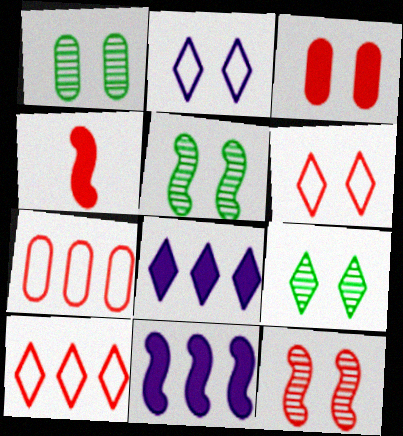[[1, 5, 9], 
[2, 3, 5], 
[3, 6, 12]]